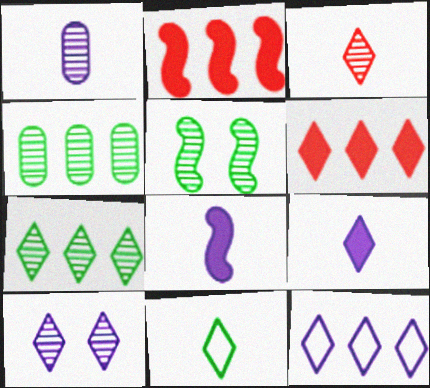[[2, 4, 12], 
[3, 7, 10], 
[3, 9, 11], 
[6, 7, 12], 
[6, 10, 11], 
[9, 10, 12]]